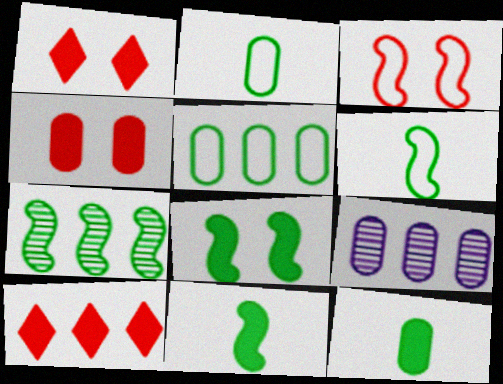[[1, 6, 9], 
[2, 4, 9], 
[6, 7, 8]]